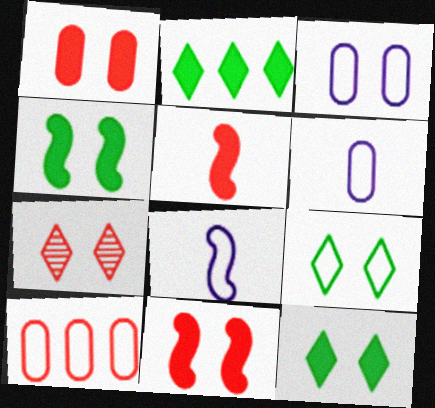[[3, 4, 7], 
[5, 7, 10], 
[8, 9, 10]]